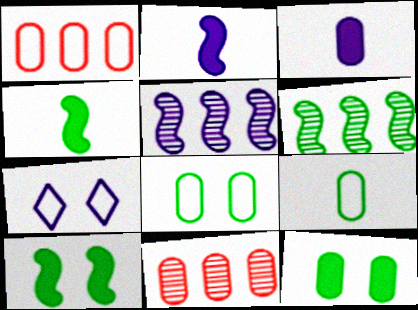[[3, 5, 7], 
[3, 8, 11], 
[4, 7, 11]]